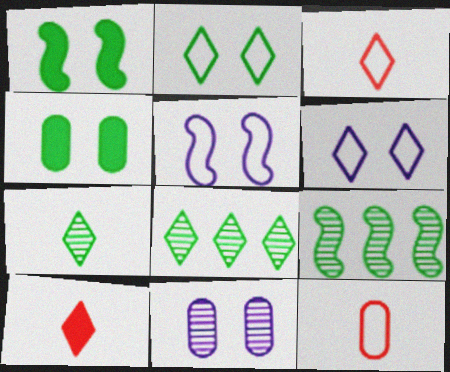[[6, 8, 10]]